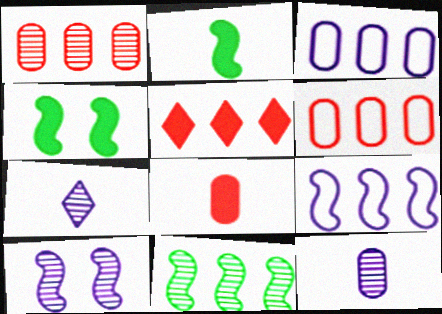[[3, 5, 11], 
[4, 6, 7]]